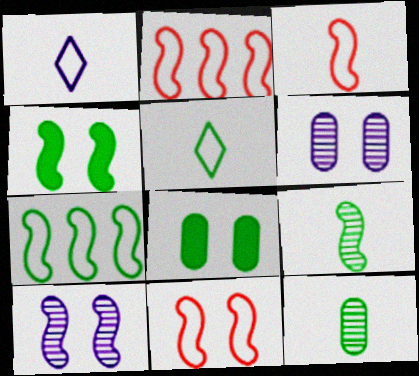[[2, 3, 11], 
[4, 7, 9], 
[4, 10, 11]]